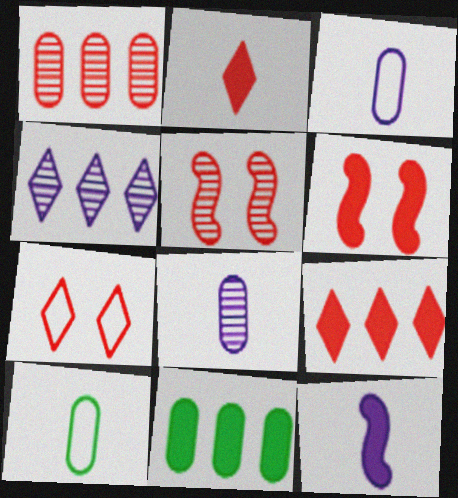[[4, 6, 10]]